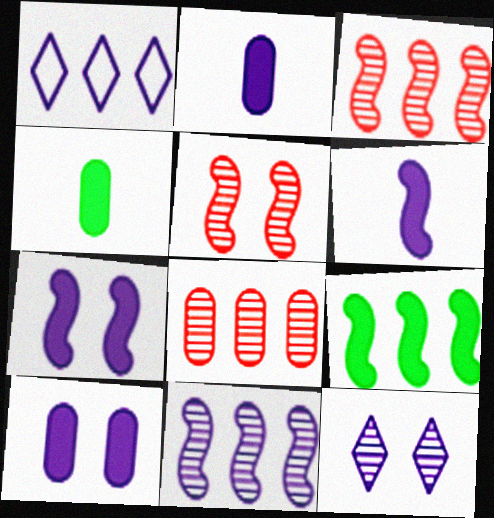[[1, 4, 5], 
[1, 8, 9]]